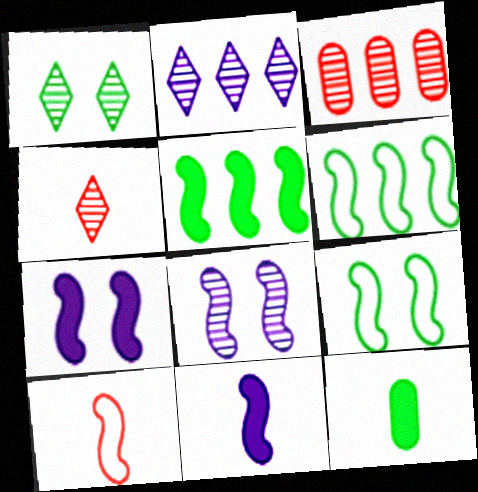[[1, 2, 4], 
[1, 6, 12], 
[5, 8, 10]]